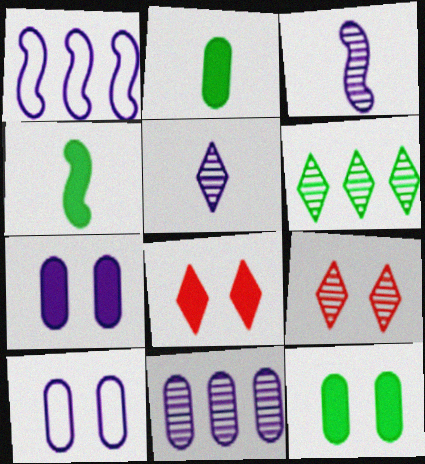[[1, 2, 9], 
[1, 5, 7], 
[5, 6, 9]]